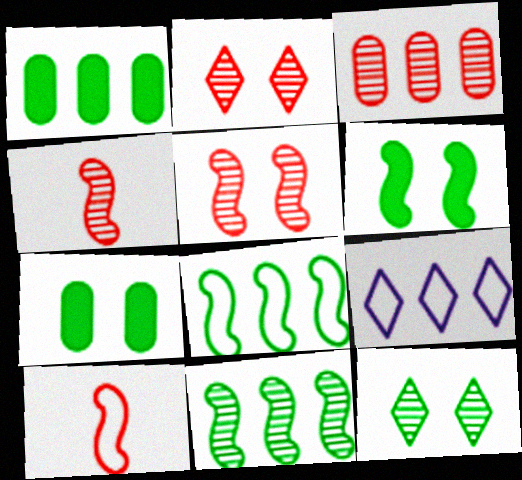[[2, 3, 4], 
[4, 7, 9]]